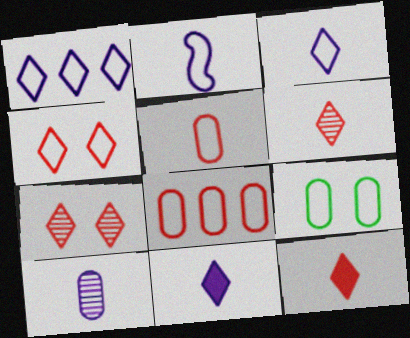[[2, 10, 11]]